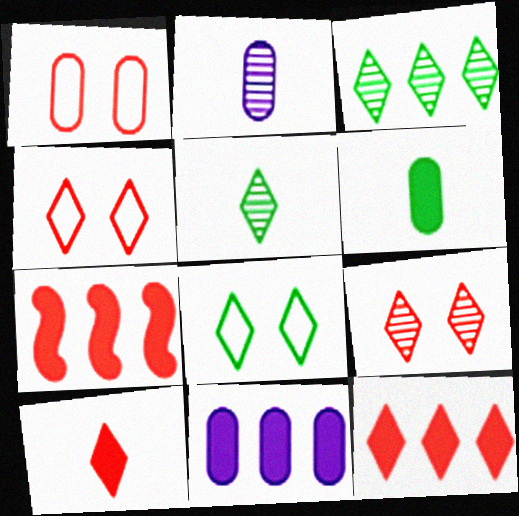[[2, 7, 8]]